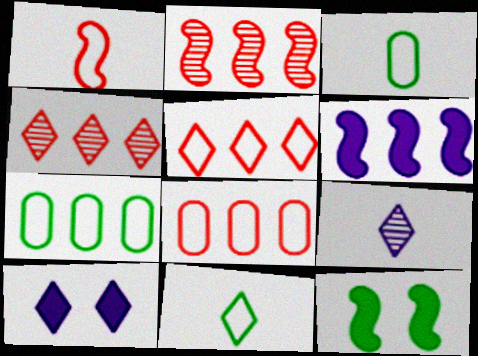[[2, 3, 10], 
[4, 6, 7], 
[4, 10, 11], 
[8, 9, 12]]